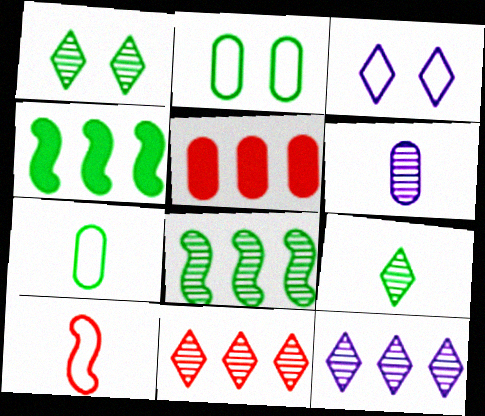[[1, 4, 7], 
[2, 4, 9], 
[2, 5, 6]]